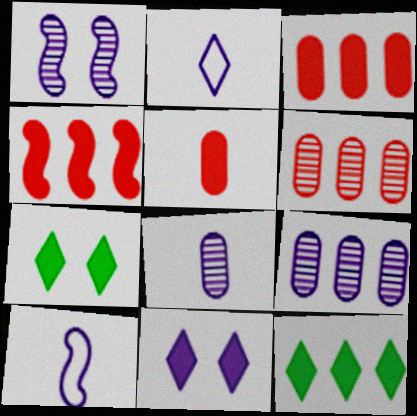[[6, 7, 10], 
[9, 10, 11]]